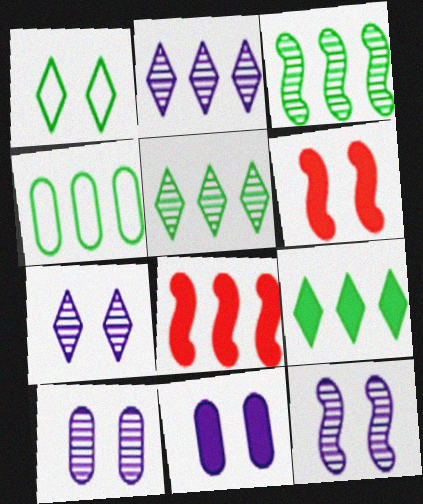[[1, 6, 10], 
[2, 4, 8], 
[3, 4, 9], 
[7, 10, 12]]